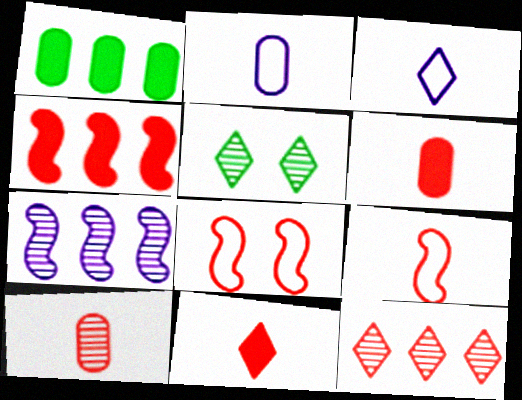[[2, 4, 5], 
[5, 7, 10], 
[6, 8, 12], 
[9, 10, 11]]